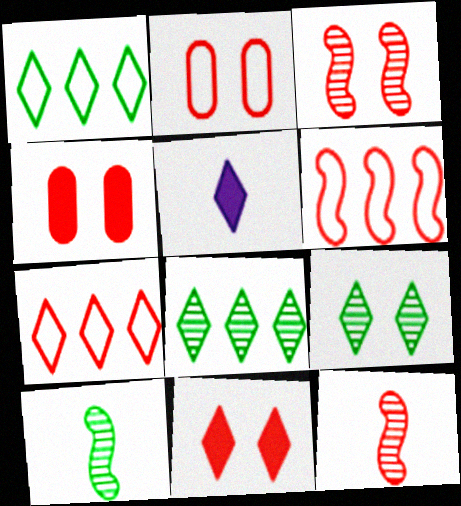[[2, 3, 11], 
[4, 7, 12], 
[5, 7, 9]]